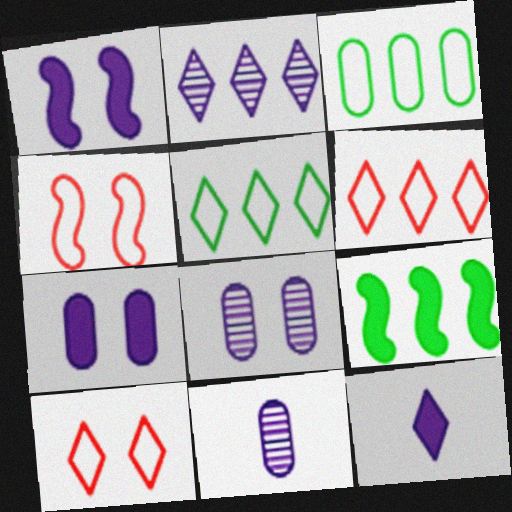[[9, 10, 11]]